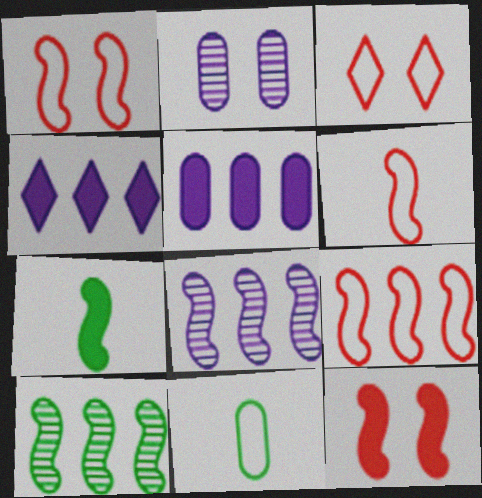[[1, 6, 9], 
[1, 7, 8]]